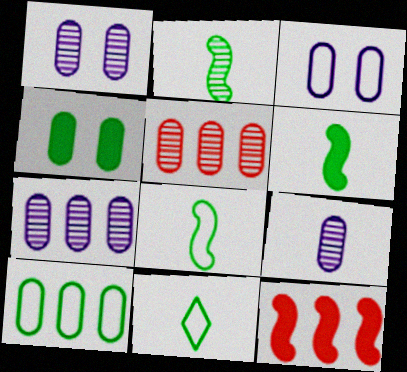[[1, 7, 9], 
[1, 11, 12], 
[2, 6, 8]]